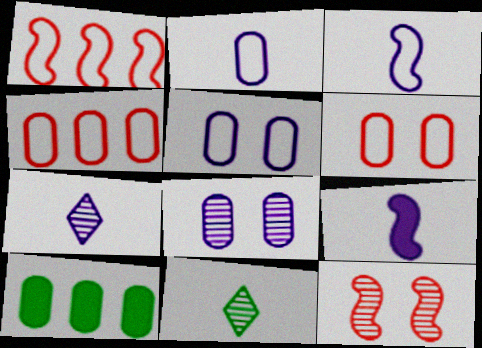[[2, 7, 9]]